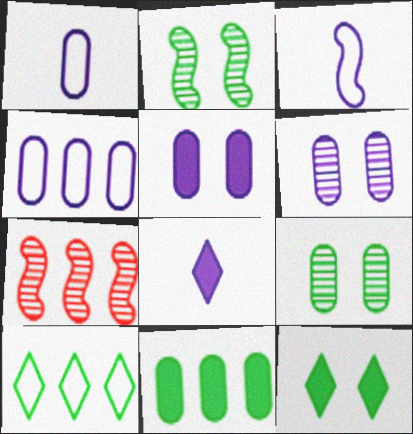[[1, 7, 12]]